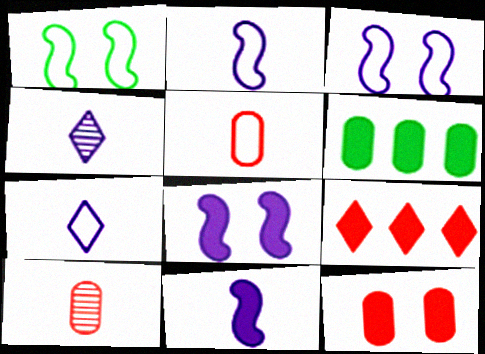[]